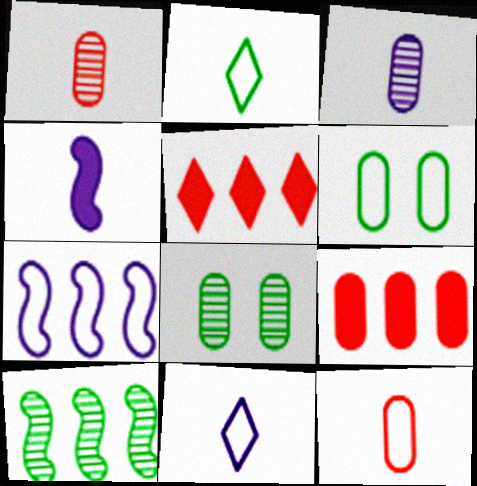[[1, 2, 4], 
[3, 4, 11], 
[3, 6, 9]]